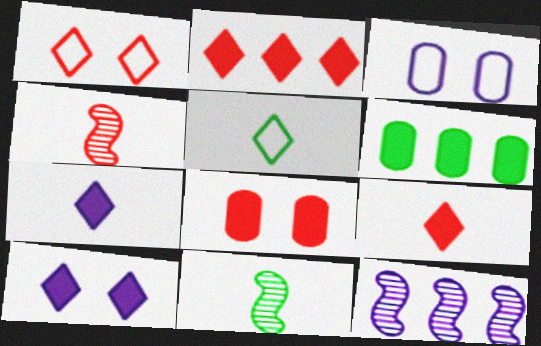[[2, 3, 11], 
[3, 7, 12], 
[5, 8, 12]]